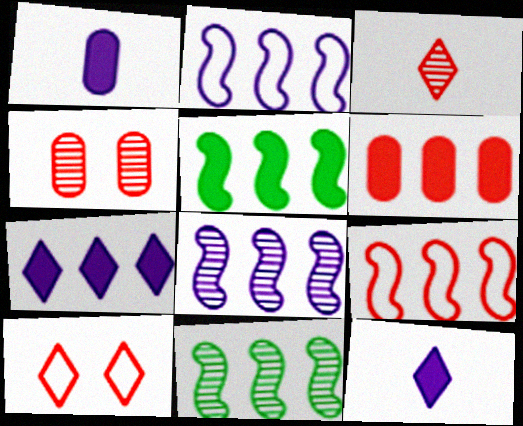[[1, 10, 11], 
[5, 6, 7], 
[5, 8, 9]]